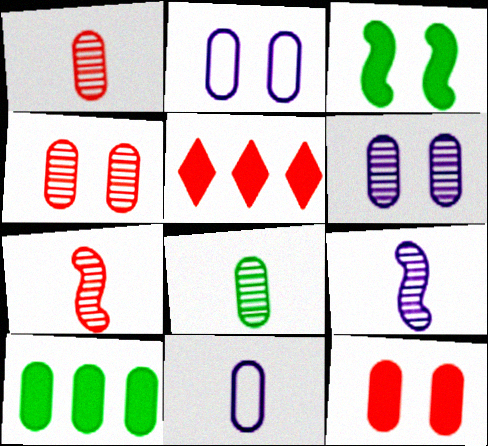[[1, 2, 10], 
[4, 10, 11]]